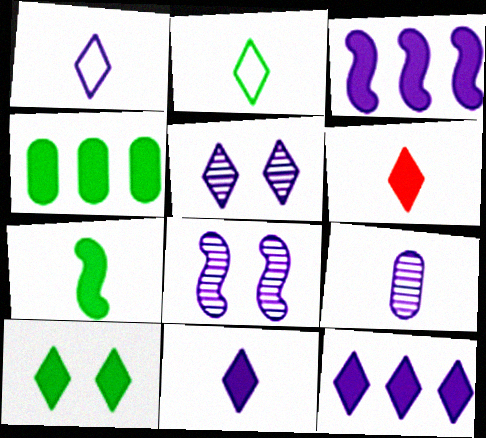[[1, 5, 12], 
[4, 7, 10], 
[6, 10, 12]]